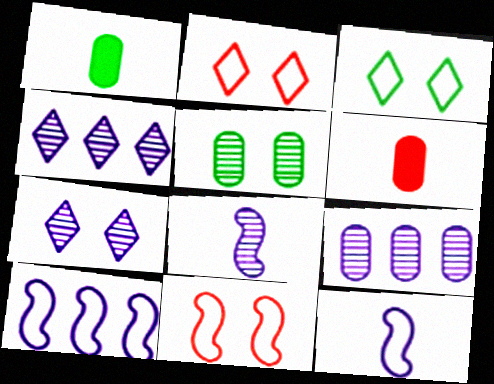[[1, 4, 11], 
[7, 8, 9]]